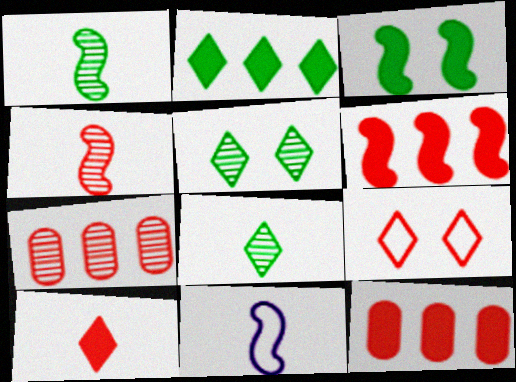[[4, 9, 12], 
[5, 11, 12]]